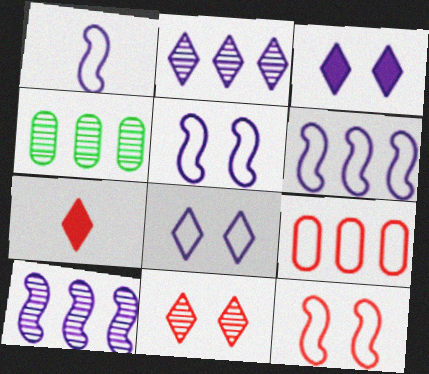[[1, 5, 6], 
[4, 5, 7]]